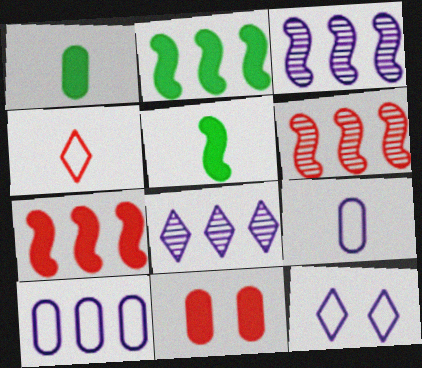[[1, 6, 12], 
[4, 6, 11]]